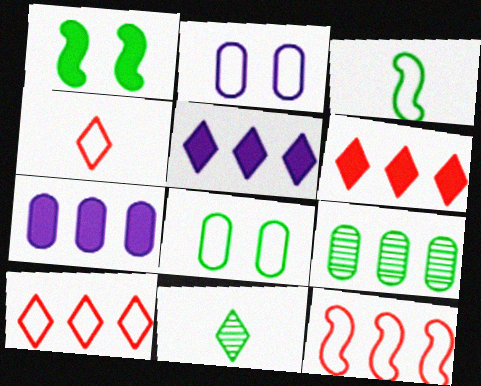[[2, 3, 10], 
[5, 9, 12]]